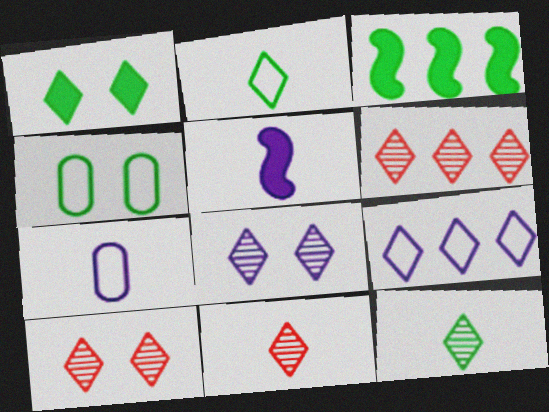[[1, 9, 11], 
[3, 4, 12], 
[3, 7, 10], 
[4, 5, 6], 
[6, 8, 12], 
[6, 10, 11]]